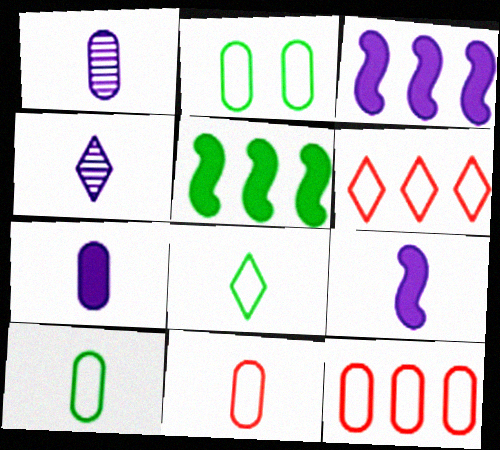[]